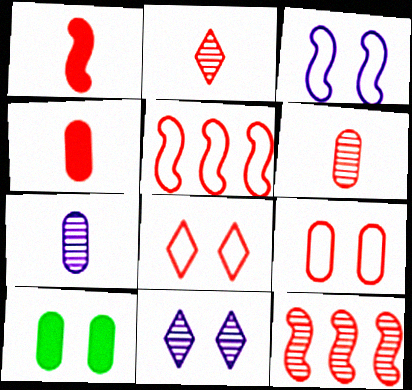[[4, 8, 12]]